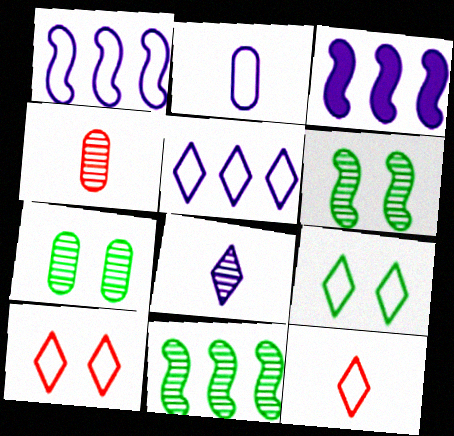[[3, 4, 9], 
[3, 7, 12], 
[5, 9, 12]]